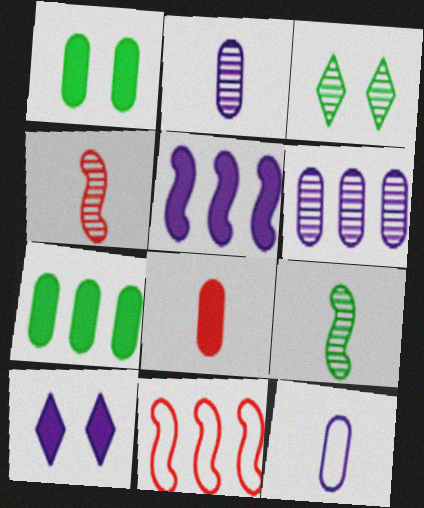[[3, 4, 6]]